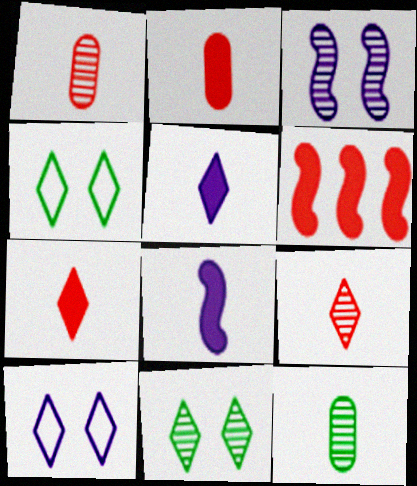[[6, 10, 12]]